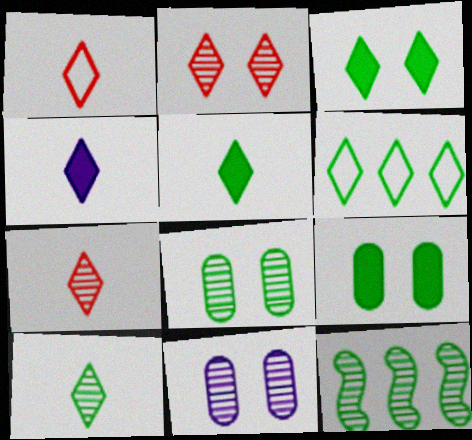[[1, 4, 10], 
[2, 4, 6], 
[3, 6, 10], 
[7, 11, 12], 
[8, 10, 12]]